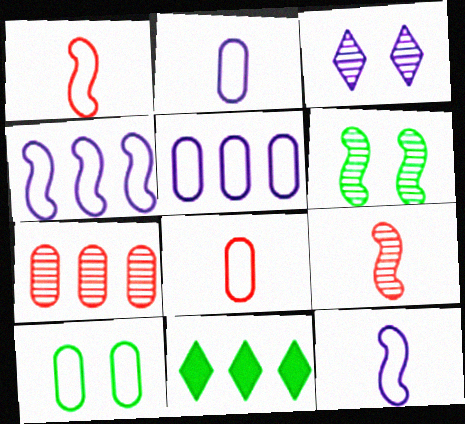[[4, 7, 11], 
[5, 8, 10]]